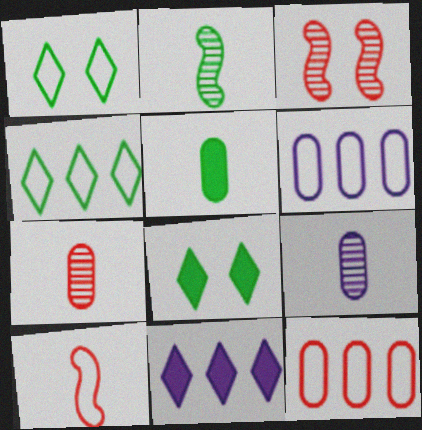[[1, 6, 10]]